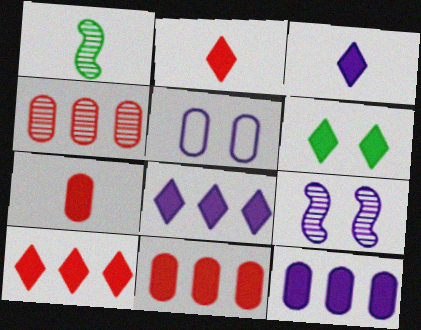[[1, 5, 10], 
[2, 6, 8], 
[3, 6, 10]]